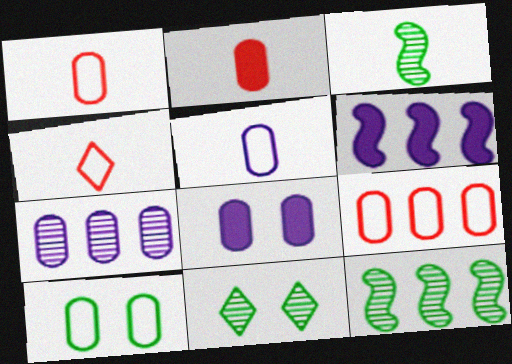[[1, 6, 11], 
[2, 7, 10], 
[4, 8, 12], 
[5, 7, 8], 
[5, 9, 10]]